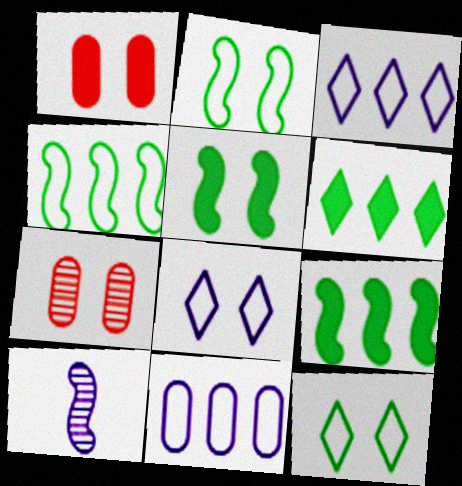[[5, 7, 8]]